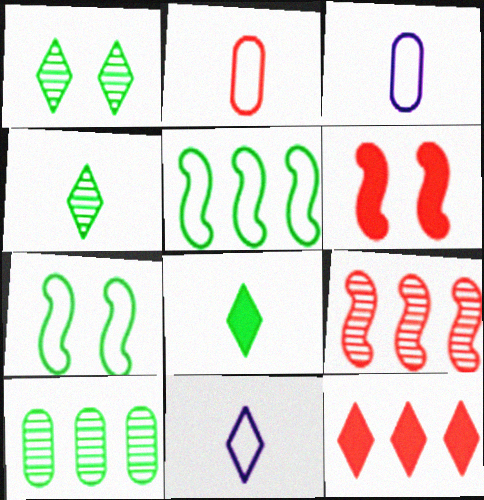[[1, 11, 12], 
[6, 10, 11], 
[7, 8, 10]]